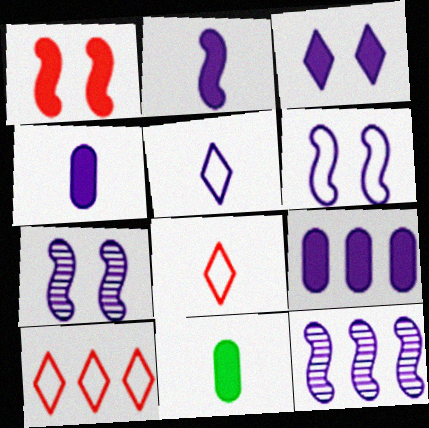[[2, 3, 9], 
[2, 6, 12], 
[5, 7, 9], 
[7, 10, 11]]